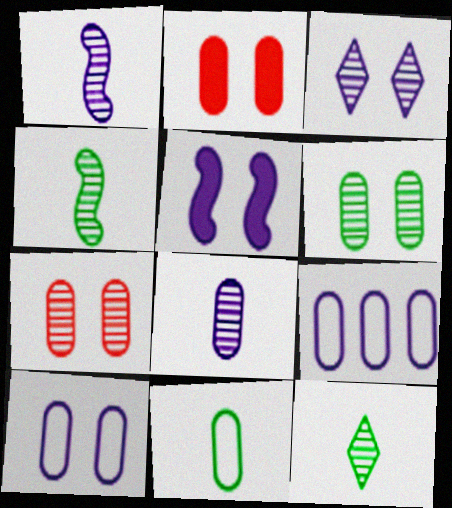[[2, 6, 10], 
[3, 5, 10]]